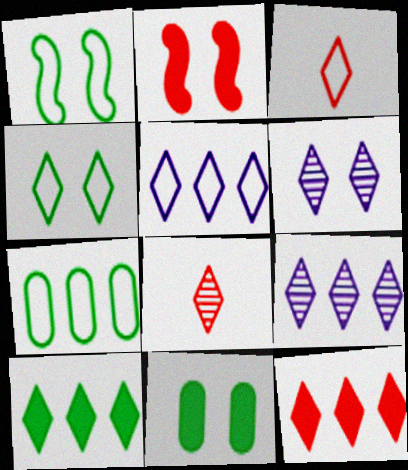[[3, 4, 5], 
[3, 6, 10]]